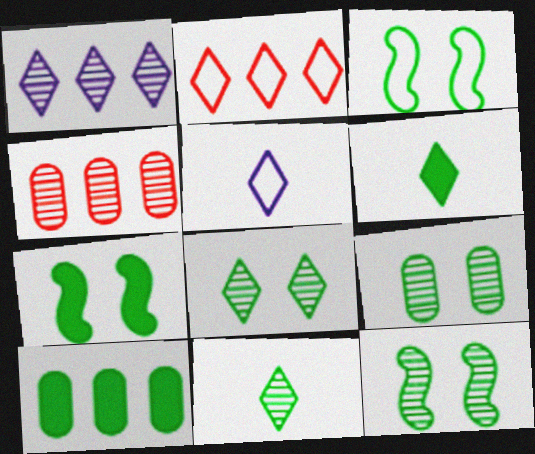[[3, 7, 12], 
[3, 10, 11], 
[4, 5, 7], 
[6, 7, 10], 
[8, 9, 12]]